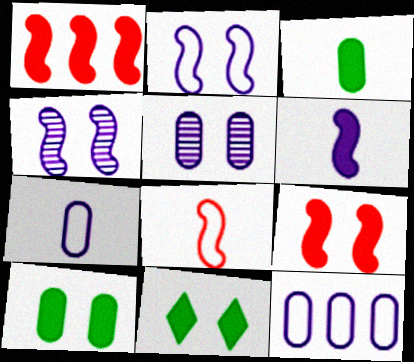[]